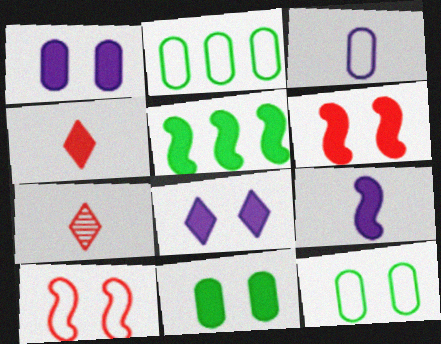[[1, 4, 5], 
[5, 6, 9], 
[6, 8, 11]]